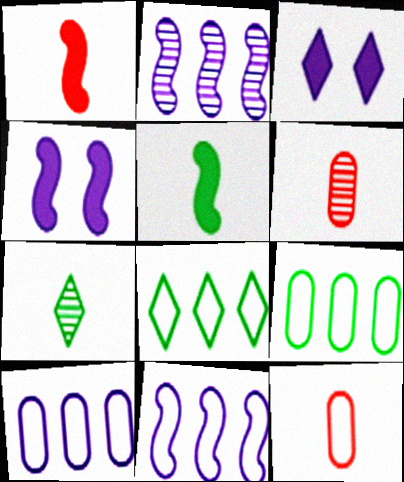[[4, 6, 8]]